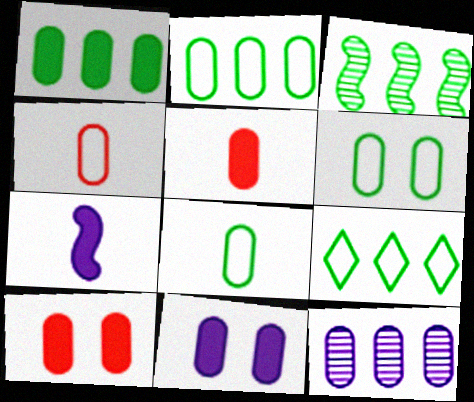[[1, 3, 9], 
[1, 5, 11], 
[2, 6, 8], 
[5, 6, 12], 
[8, 10, 12]]